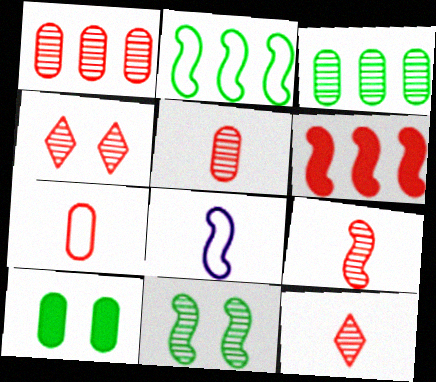[[1, 4, 9], 
[4, 6, 7], 
[5, 9, 12], 
[6, 8, 11]]